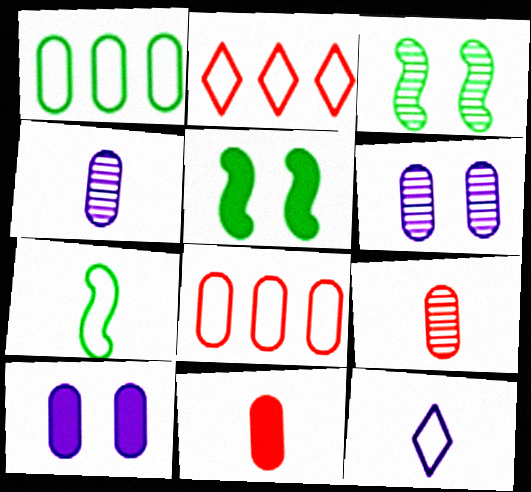[[1, 6, 11], 
[1, 9, 10], 
[2, 4, 5]]